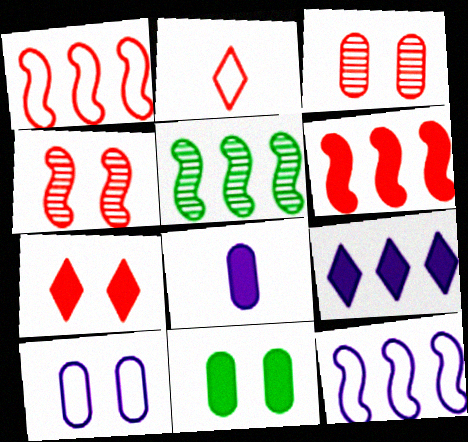[[2, 3, 6], 
[3, 10, 11], 
[5, 6, 12]]